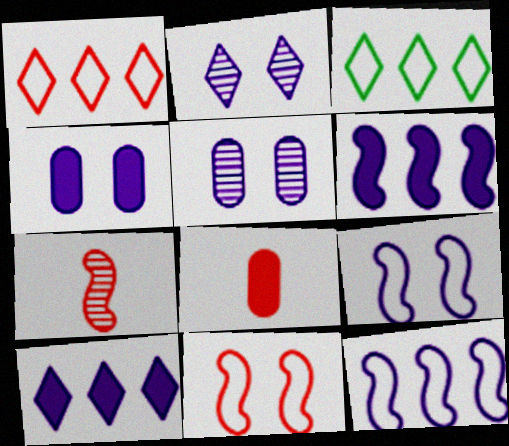[[2, 4, 9], 
[3, 4, 7]]